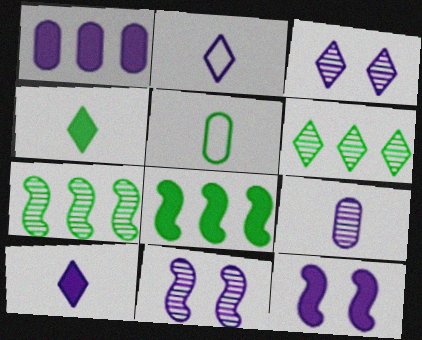[[1, 2, 11], 
[1, 10, 12]]